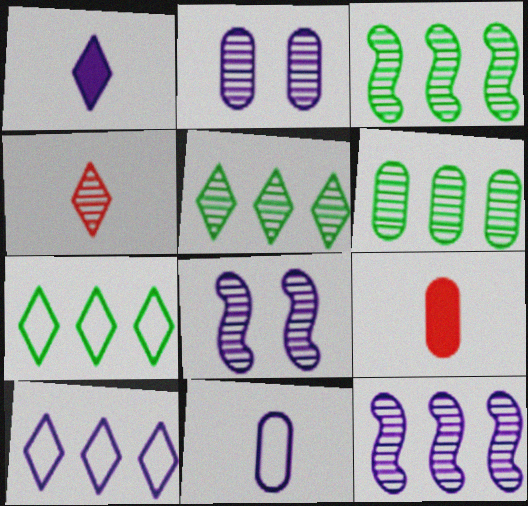[[2, 3, 4], 
[3, 5, 6], 
[4, 6, 8], 
[7, 8, 9]]